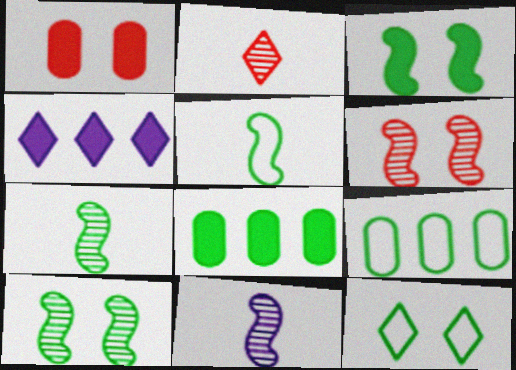[[2, 4, 12], 
[5, 9, 12], 
[7, 8, 12]]